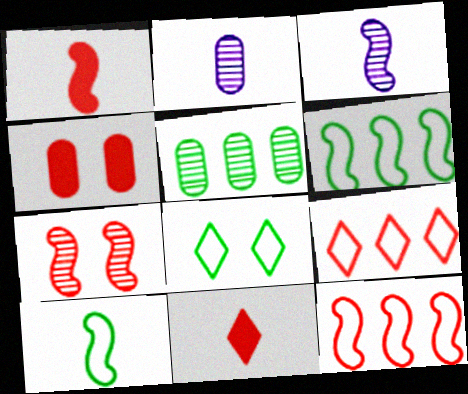[[1, 3, 10], 
[1, 7, 12], 
[2, 10, 11]]